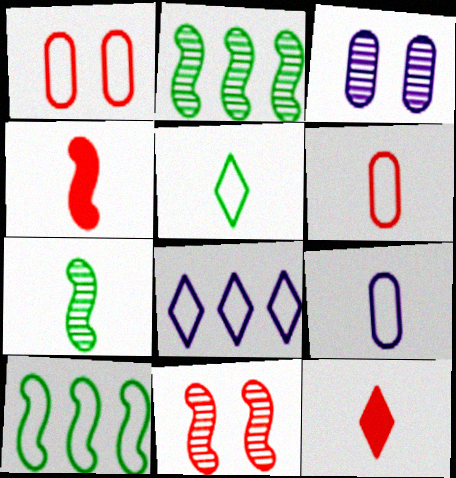[[3, 10, 12], 
[7, 9, 12]]